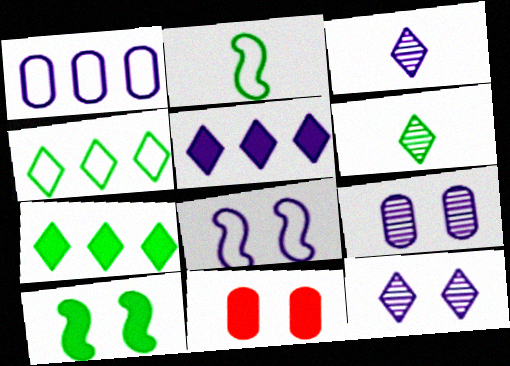[]